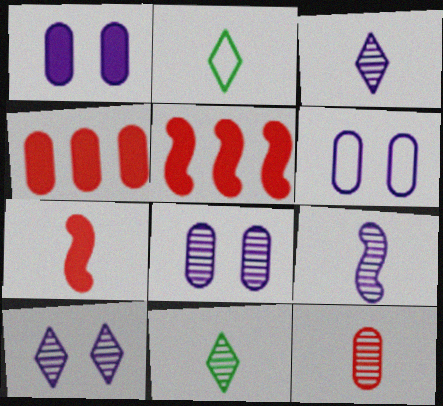[[1, 6, 8], 
[2, 5, 8], 
[5, 6, 11], 
[9, 11, 12]]